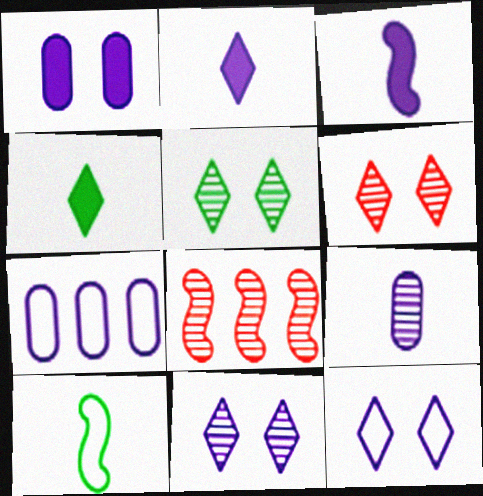[[1, 7, 9], 
[3, 7, 11], 
[5, 6, 11], 
[5, 8, 9]]